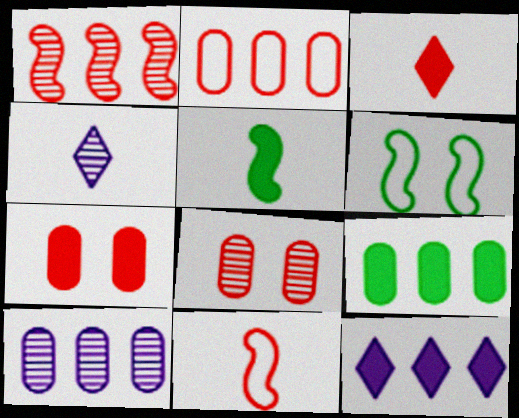[[2, 9, 10], 
[3, 6, 10], 
[5, 7, 12]]